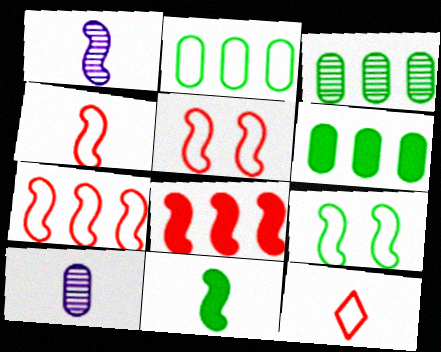[[1, 4, 11], 
[1, 8, 9], 
[2, 3, 6], 
[4, 5, 7], 
[10, 11, 12]]